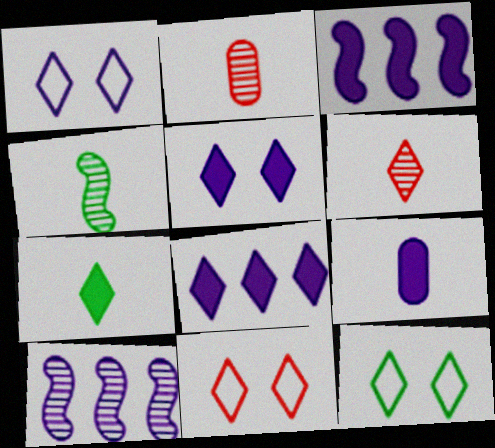[[1, 9, 10], 
[1, 11, 12], 
[2, 3, 12], 
[3, 5, 9], 
[6, 8, 12]]